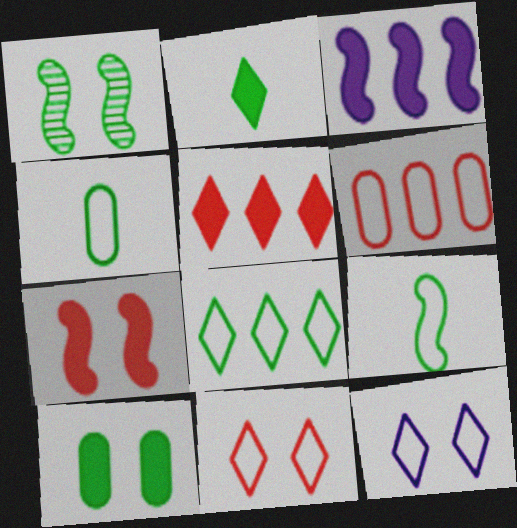[[6, 9, 12]]